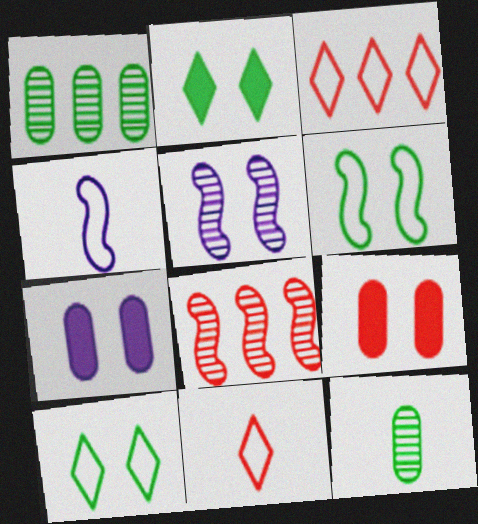[[5, 9, 10], 
[8, 9, 11]]